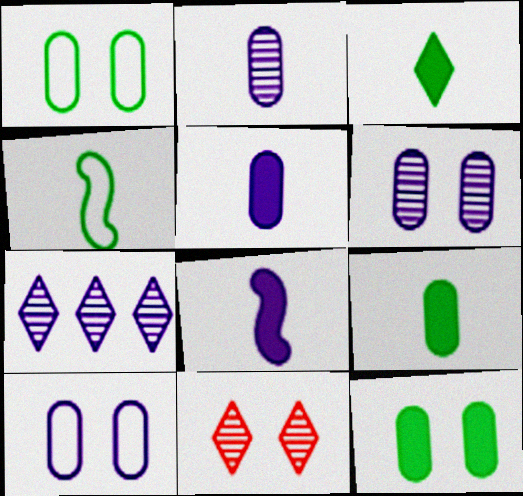[[7, 8, 10]]